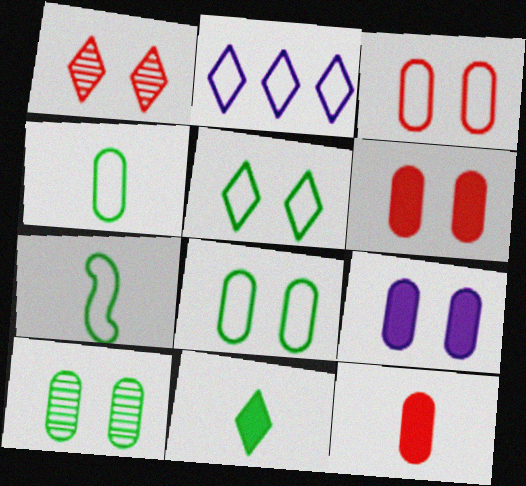[[1, 2, 11], 
[2, 3, 7], 
[3, 9, 10]]